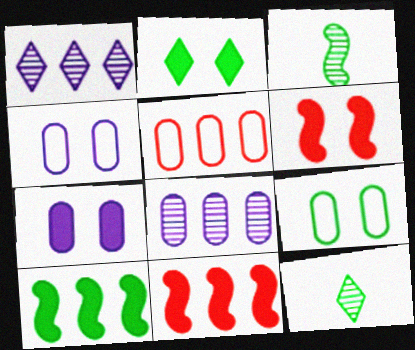[[1, 5, 10], 
[2, 6, 7], 
[4, 11, 12], 
[9, 10, 12]]